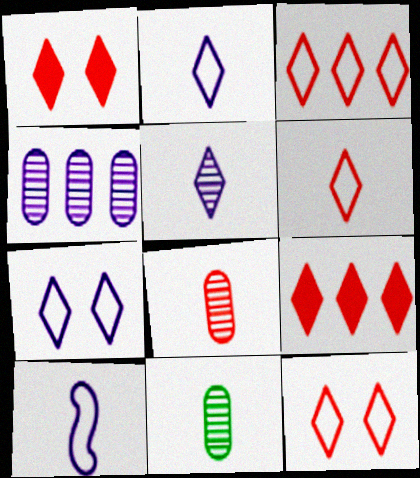[[3, 6, 12]]